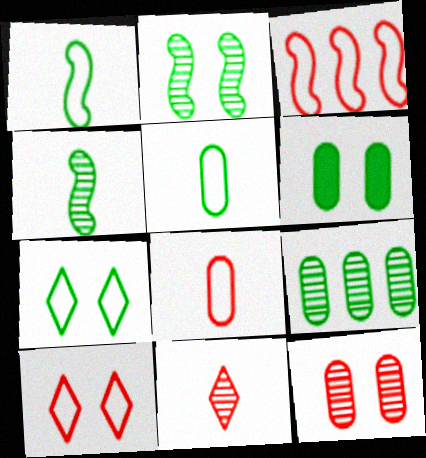[[2, 6, 7], 
[3, 8, 10], 
[5, 6, 9]]